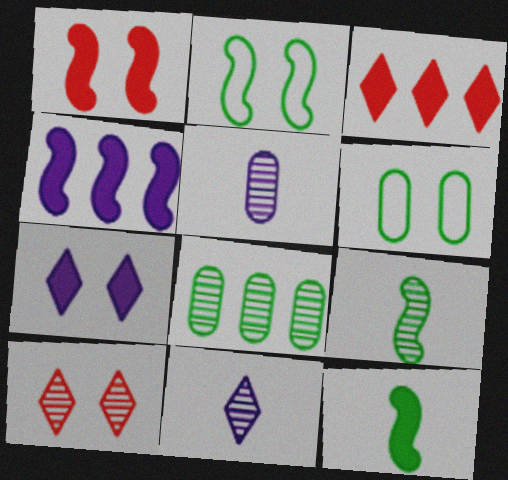[[1, 4, 12], 
[2, 3, 5]]